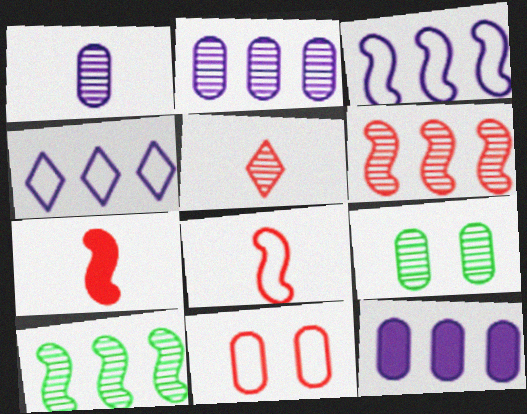[[4, 7, 9]]